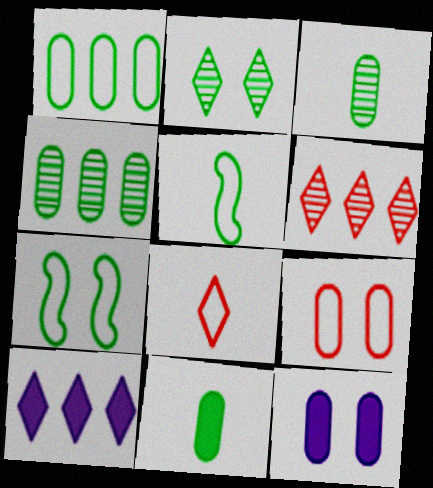[[2, 8, 10], 
[5, 6, 12]]